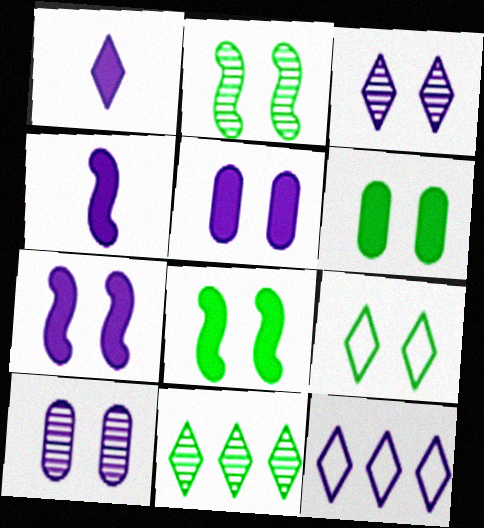[[1, 3, 12], 
[2, 6, 9], 
[4, 10, 12]]